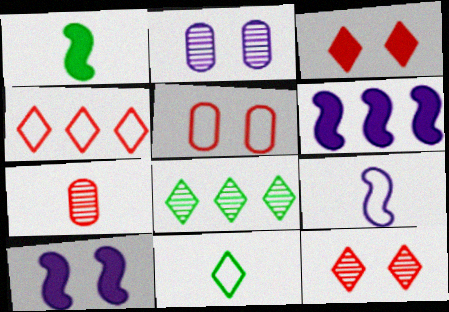[[1, 2, 4]]